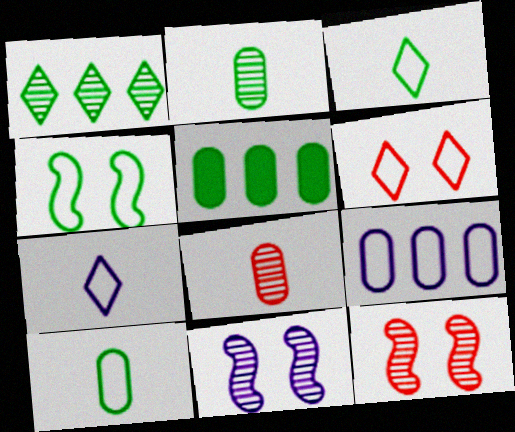[[1, 8, 11], 
[5, 7, 12]]